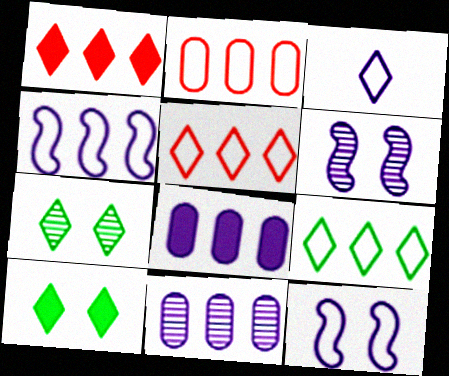[[1, 3, 7], 
[2, 4, 9], 
[3, 6, 8]]